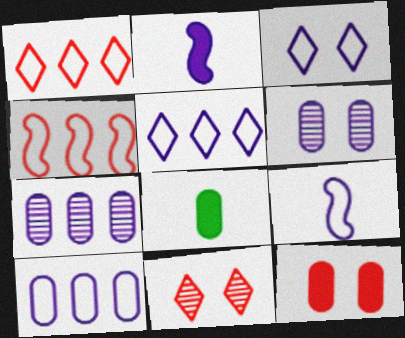[[2, 3, 7], 
[2, 5, 6], 
[3, 9, 10]]